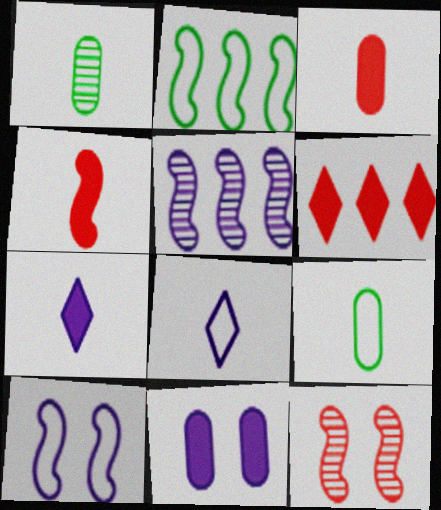[[1, 4, 8], 
[1, 6, 10], 
[5, 8, 11]]